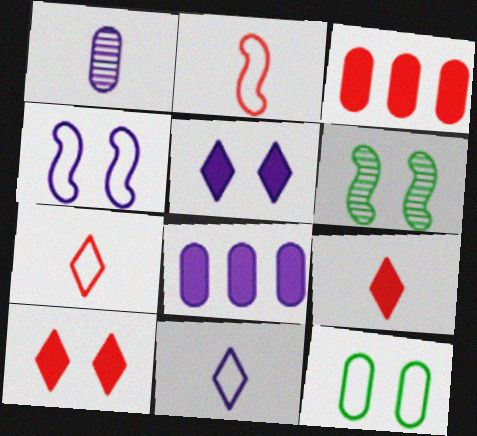[[1, 3, 12], 
[3, 6, 11], 
[6, 7, 8]]